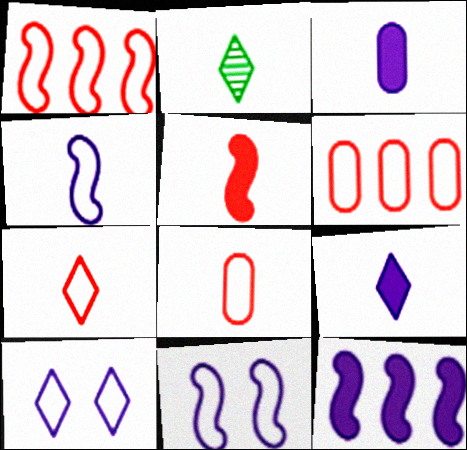[[2, 7, 9]]